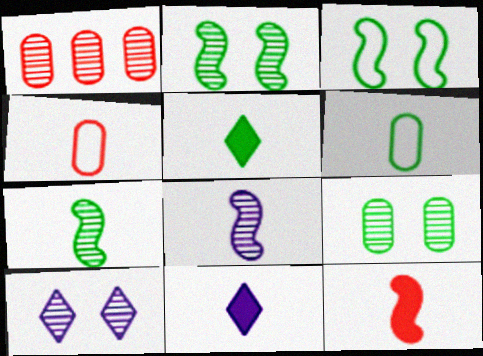[[1, 3, 11], 
[1, 7, 10], 
[4, 5, 8], 
[4, 7, 11], 
[5, 6, 7]]